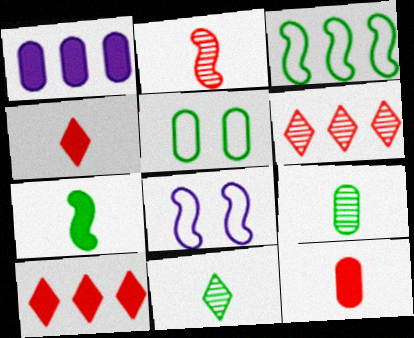[[1, 3, 6], 
[8, 9, 10]]